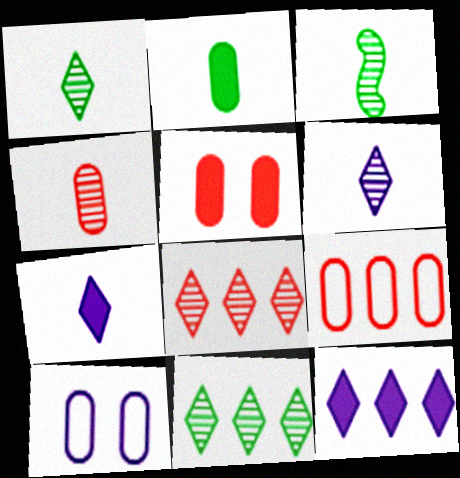[[3, 4, 6], 
[4, 5, 9]]